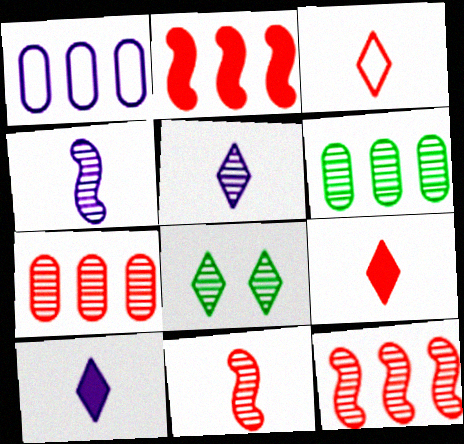[[4, 7, 8]]